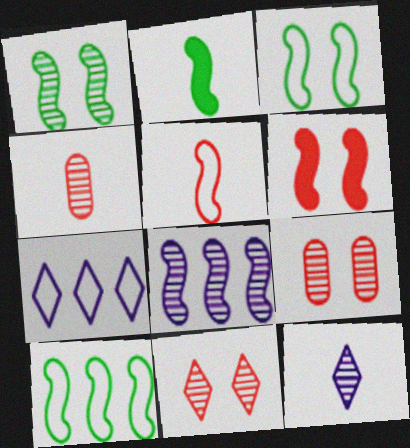[[1, 2, 10], 
[2, 7, 9]]